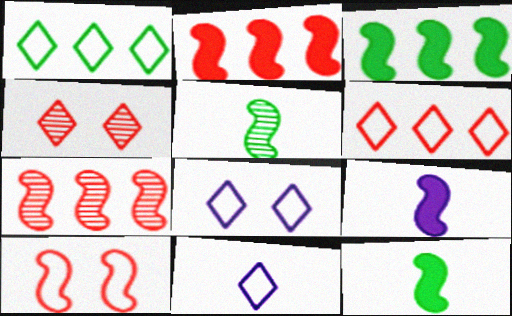[]